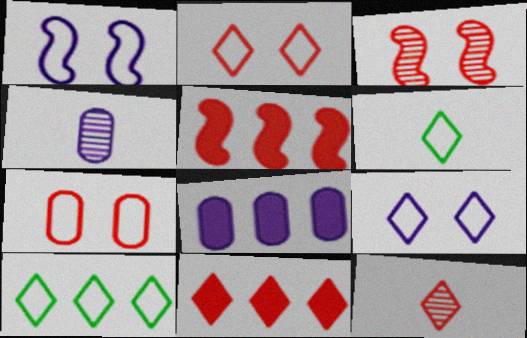[[2, 11, 12], 
[3, 6, 8], 
[5, 7, 12]]